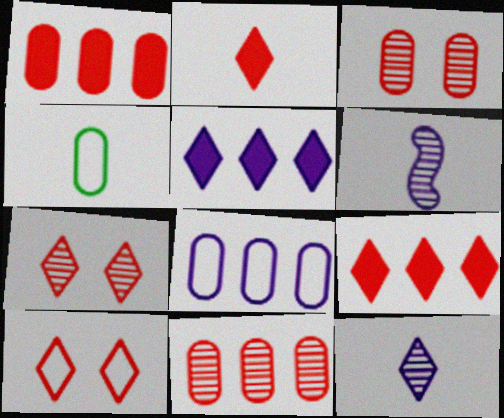[[2, 4, 6]]